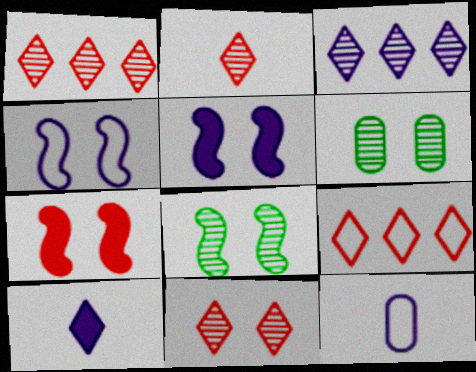[[1, 2, 11], 
[3, 5, 12], 
[4, 7, 8]]